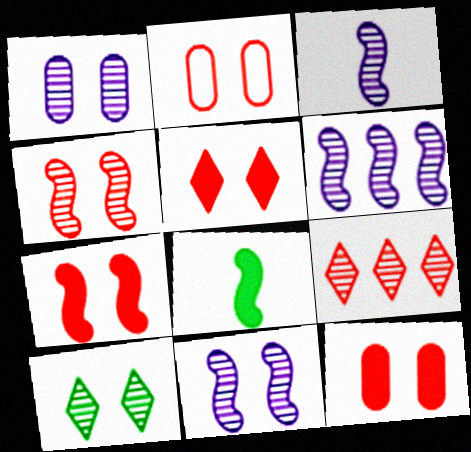[[1, 4, 10], 
[2, 4, 5], 
[3, 6, 11], 
[5, 7, 12]]